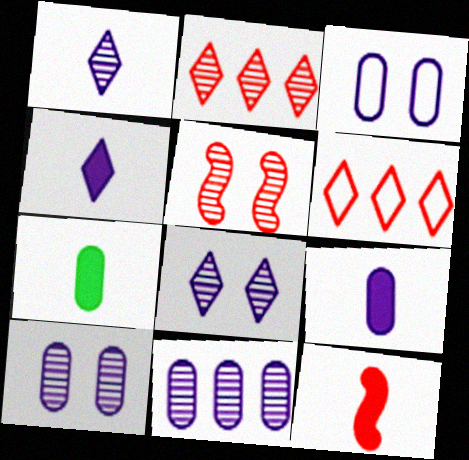[[3, 9, 11], 
[4, 7, 12]]